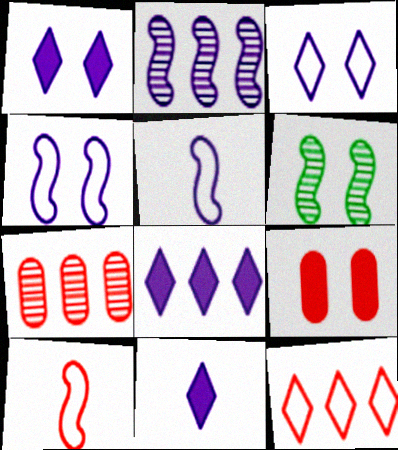[[1, 8, 11], 
[3, 6, 9]]